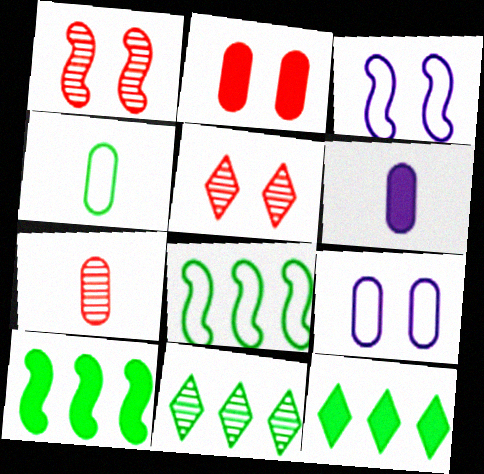[[3, 7, 12], 
[4, 6, 7], 
[5, 6, 8]]